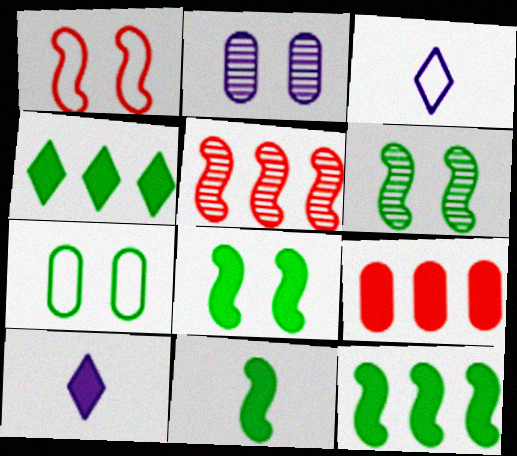[[3, 6, 9], 
[5, 7, 10], 
[8, 9, 10], 
[8, 11, 12]]